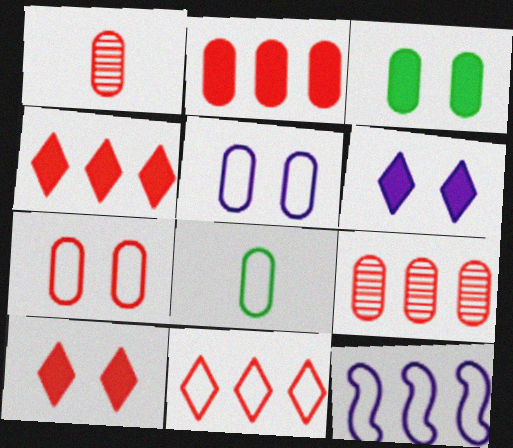[[1, 2, 7]]